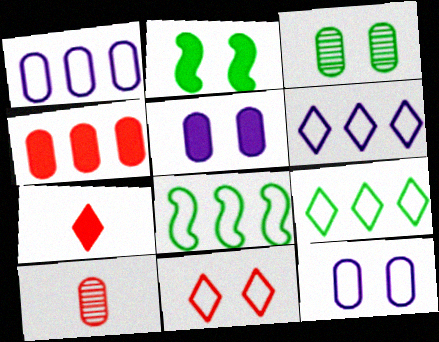[[2, 6, 10]]